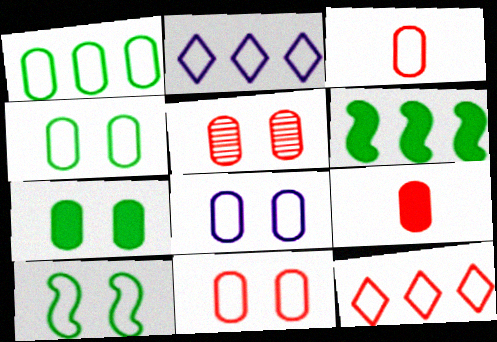[[1, 3, 8], 
[2, 3, 10], 
[4, 8, 11], 
[5, 7, 8]]